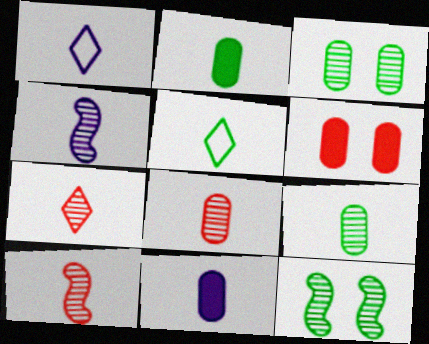[[1, 2, 10], 
[1, 4, 11], 
[4, 7, 9], 
[5, 10, 11], 
[7, 8, 10]]